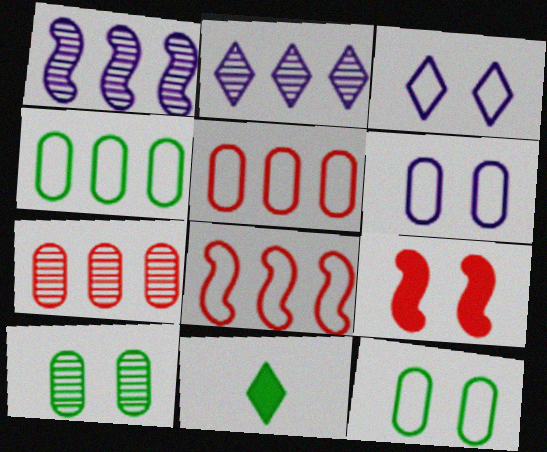[[3, 9, 10]]